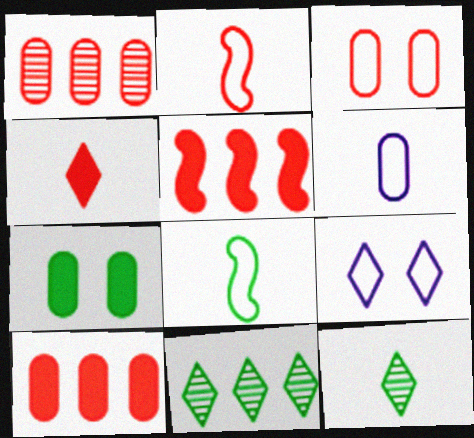[[1, 6, 7], 
[4, 9, 11], 
[7, 8, 11]]